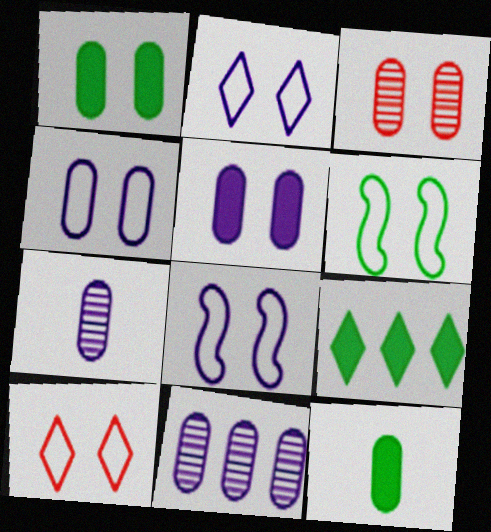[[1, 3, 4], 
[2, 4, 8], 
[4, 6, 10]]